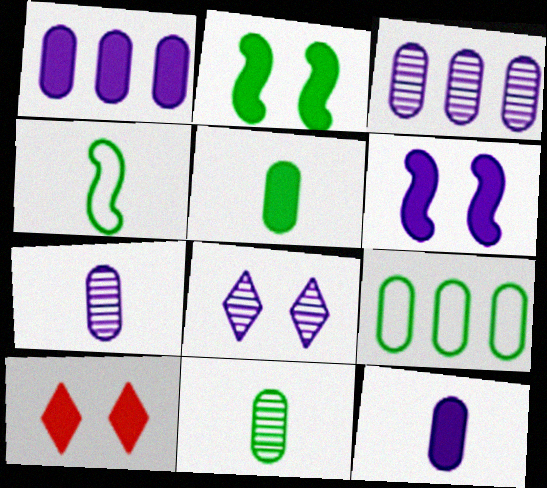[[3, 4, 10]]